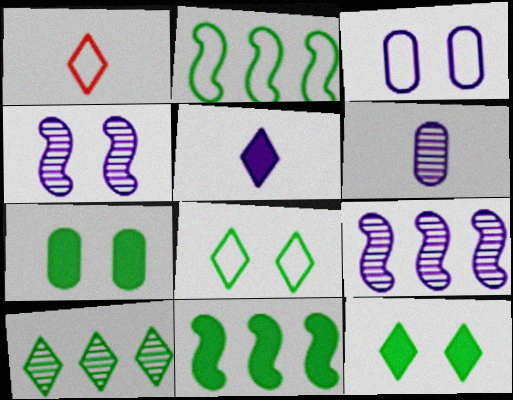[[1, 2, 3], 
[1, 7, 9], 
[3, 5, 9]]